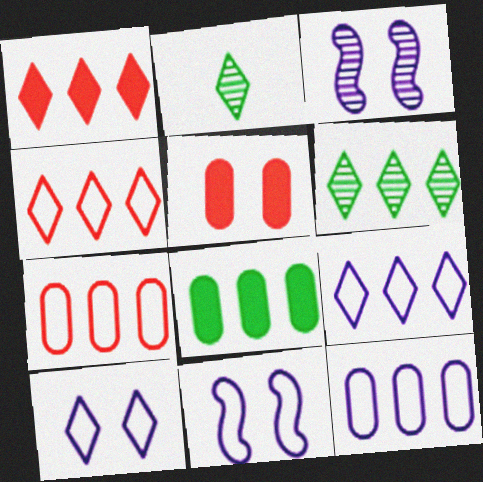[[1, 2, 10], 
[1, 6, 9]]